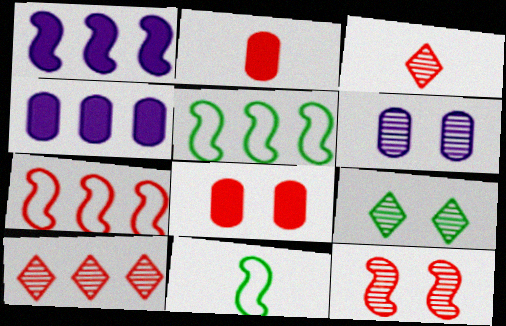[[1, 11, 12], 
[3, 7, 8], 
[4, 5, 10], 
[6, 9, 12]]